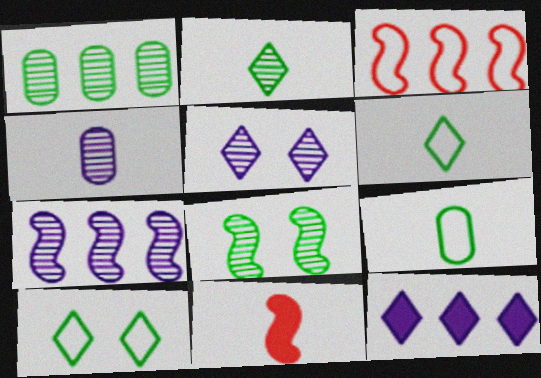[[1, 2, 8], 
[1, 3, 12], 
[4, 5, 7], 
[4, 6, 11]]